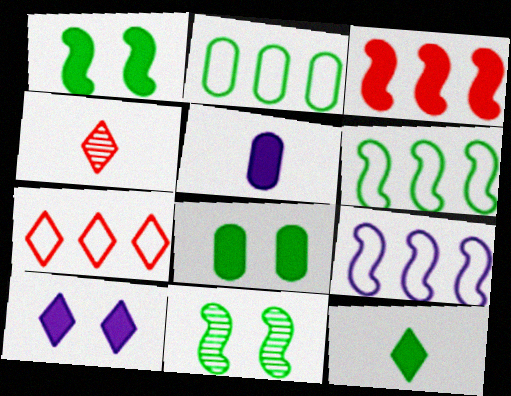[[2, 7, 9], 
[2, 11, 12], 
[4, 8, 9], 
[5, 7, 11]]